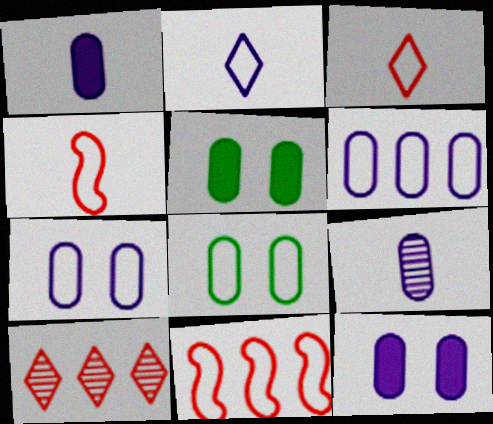[[2, 8, 11], 
[6, 9, 12]]